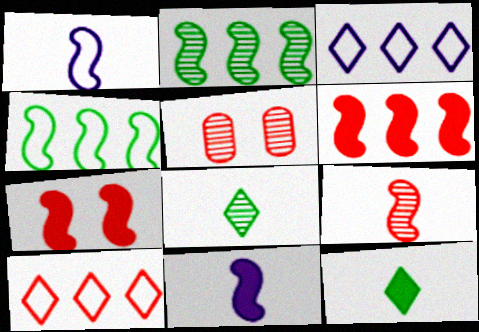[[1, 2, 7]]